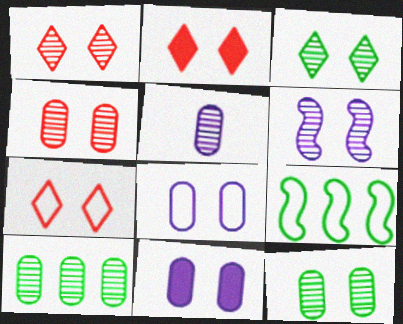[[1, 2, 7], 
[1, 6, 12], 
[2, 5, 9], 
[3, 4, 6], 
[4, 5, 10]]